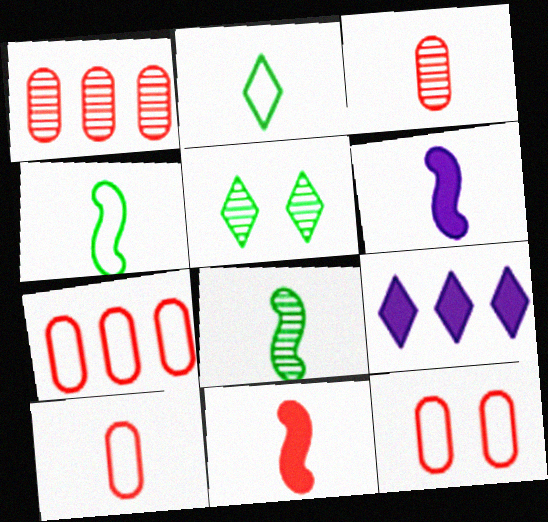[[2, 3, 6], 
[5, 6, 7], 
[7, 10, 12], 
[8, 9, 12]]